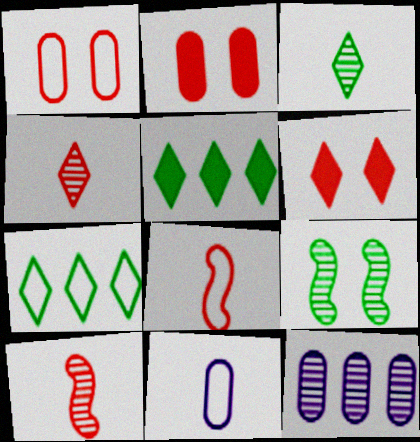[[4, 9, 12]]